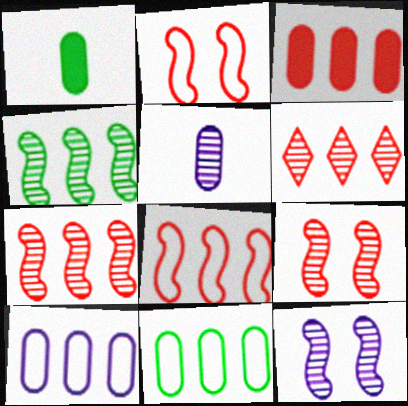[[3, 6, 8]]